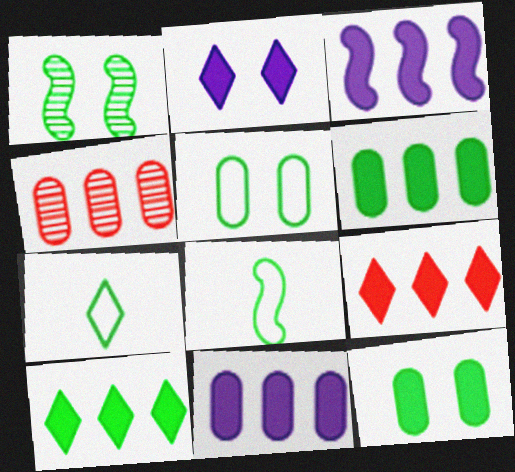[[1, 6, 7], 
[2, 4, 8], 
[3, 6, 9]]